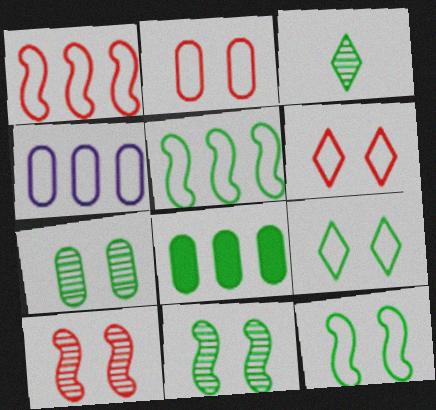[[3, 8, 12]]